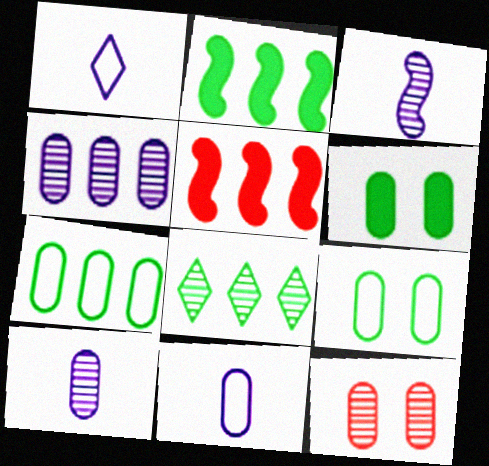[[1, 2, 12], 
[2, 7, 8], 
[3, 8, 12]]